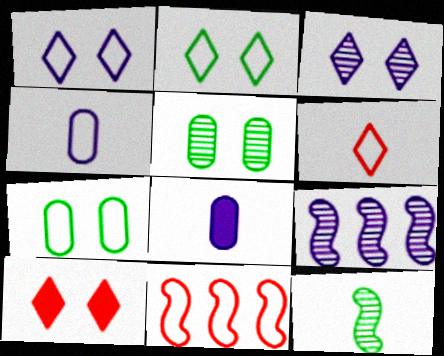[[1, 8, 9], 
[2, 3, 10], 
[2, 4, 11], 
[6, 8, 12]]